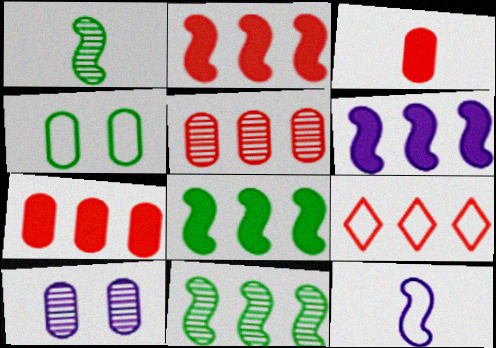[[2, 5, 9], 
[2, 6, 8], 
[4, 9, 12]]